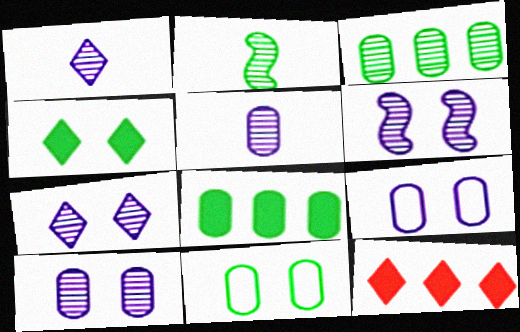[[2, 9, 12], 
[6, 7, 10]]